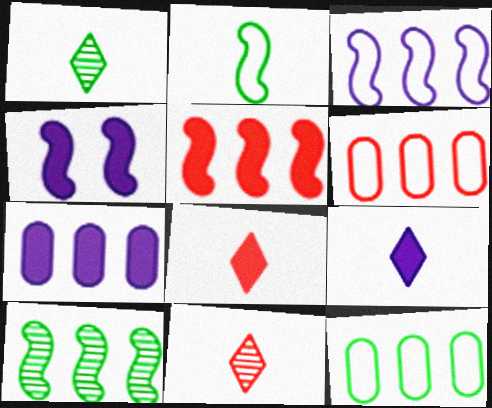[[1, 4, 6], 
[3, 5, 10], 
[4, 7, 9], 
[4, 11, 12]]